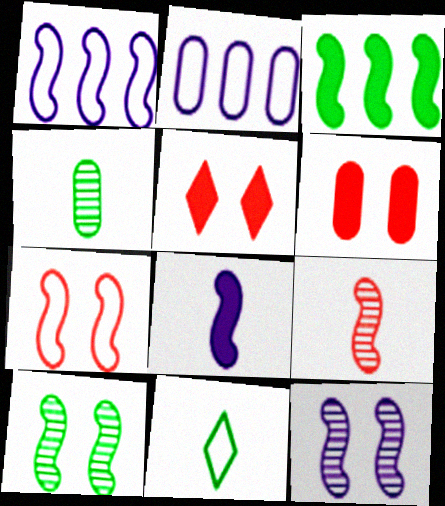[[1, 4, 5], 
[1, 8, 12], 
[2, 4, 6], 
[2, 7, 11]]